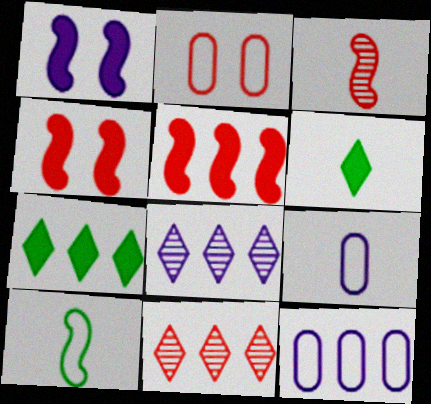[[1, 8, 9], 
[3, 6, 9]]